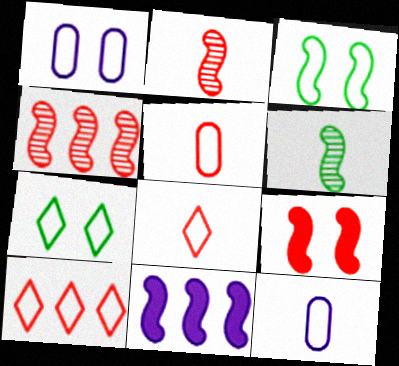[[2, 3, 11], 
[3, 10, 12]]